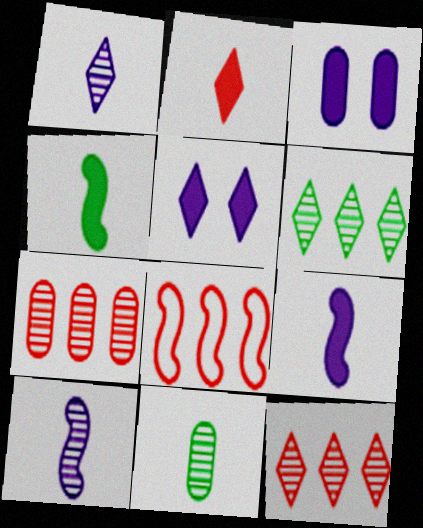[[5, 8, 11]]